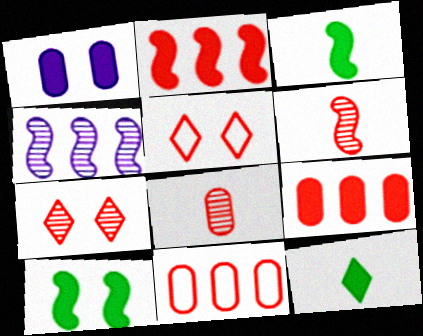[[1, 2, 12], 
[2, 5, 8], 
[5, 6, 9]]